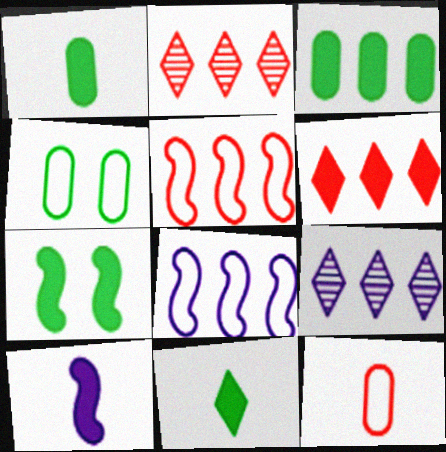[[2, 3, 8], 
[2, 4, 10], 
[3, 5, 9], 
[3, 7, 11], 
[7, 9, 12]]